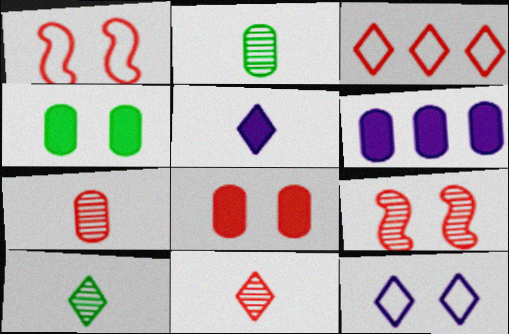[[1, 6, 10], 
[4, 9, 12]]